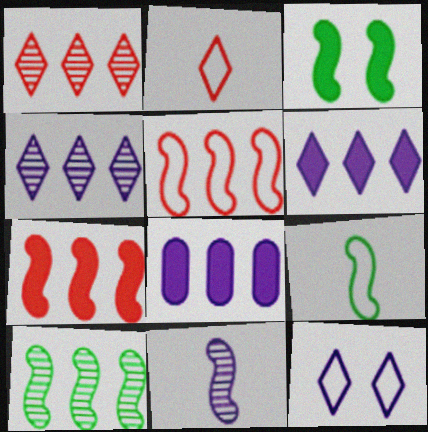[[3, 5, 11], 
[3, 9, 10], 
[8, 11, 12]]